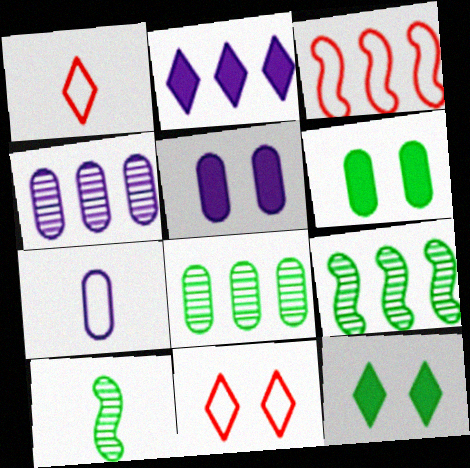[[1, 5, 9], 
[2, 3, 8], 
[4, 5, 7]]